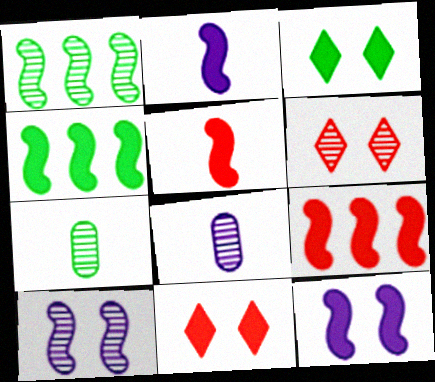[[1, 6, 8], 
[4, 5, 12]]